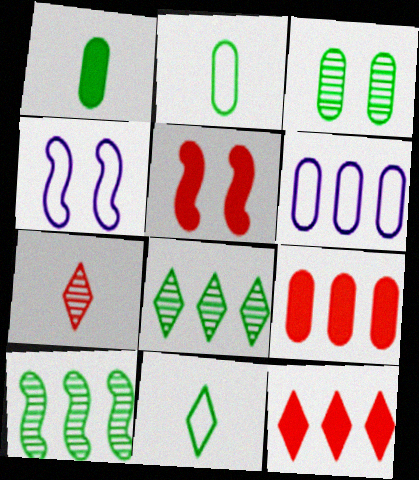[[6, 10, 12]]